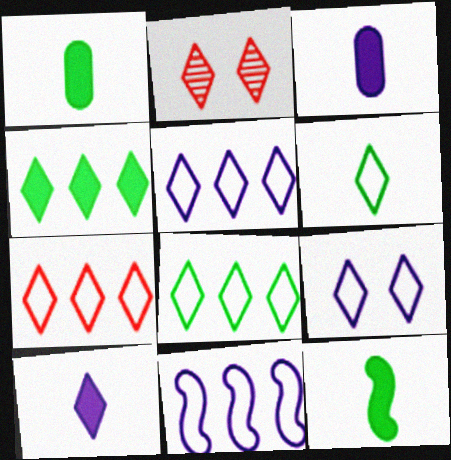[[1, 2, 11], 
[2, 8, 10], 
[5, 7, 8], 
[6, 7, 9]]